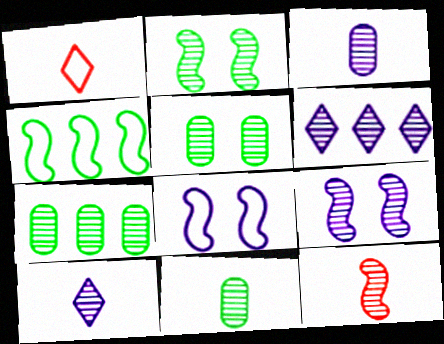[[3, 6, 9], 
[5, 6, 12], 
[5, 7, 11], 
[10, 11, 12]]